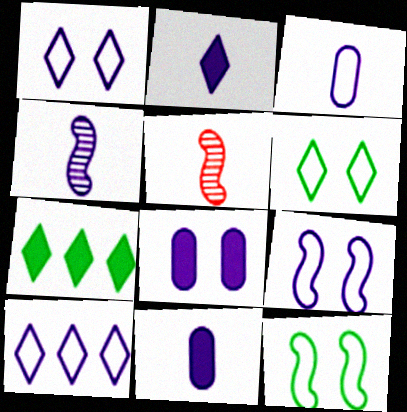[[2, 3, 4], 
[3, 9, 10], 
[4, 8, 10]]